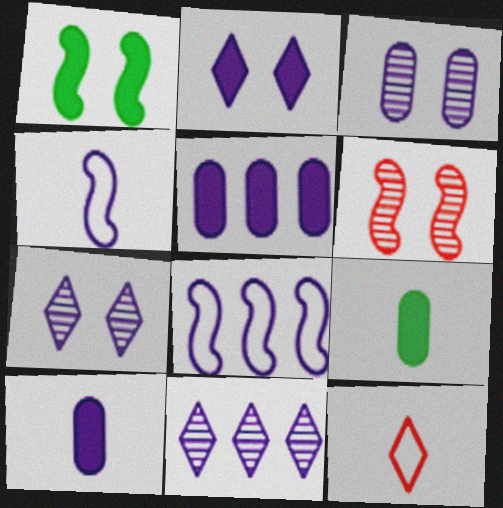[[4, 5, 7], 
[5, 8, 11], 
[7, 8, 10]]